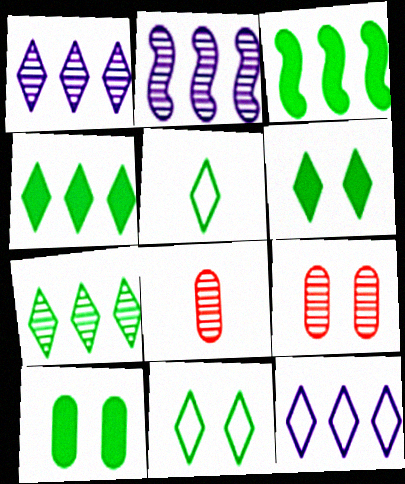[[5, 6, 7]]